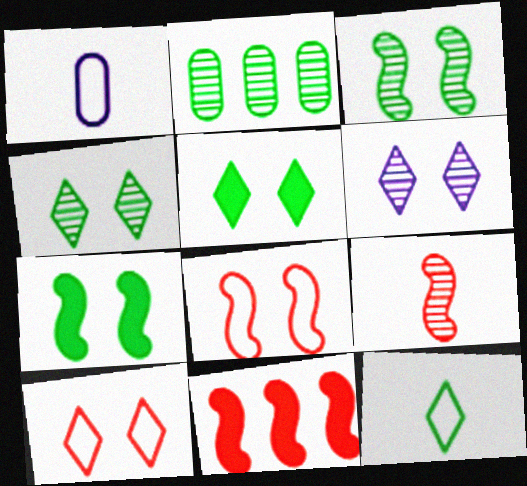[[1, 4, 11], 
[2, 6, 9], 
[2, 7, 12], 
[5, 6, 10], 
[8, 9, 11]]